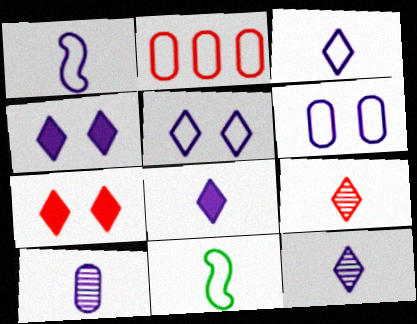[[1, 8, 10], 
[2, 5, 11], 
[3, 8, 12]]